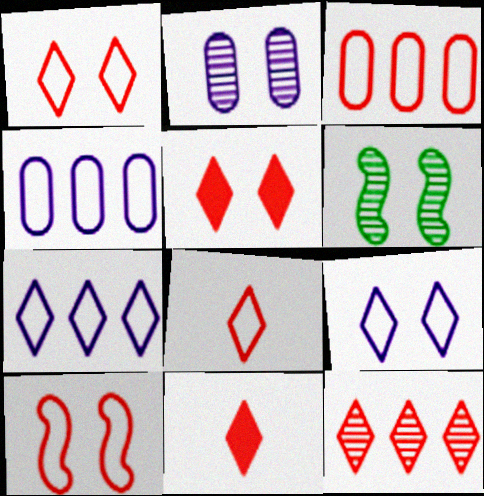[[1, 11, 12], 
[3, 8, 10], 
[4, 6, 11], 
[5, 8, 12]]